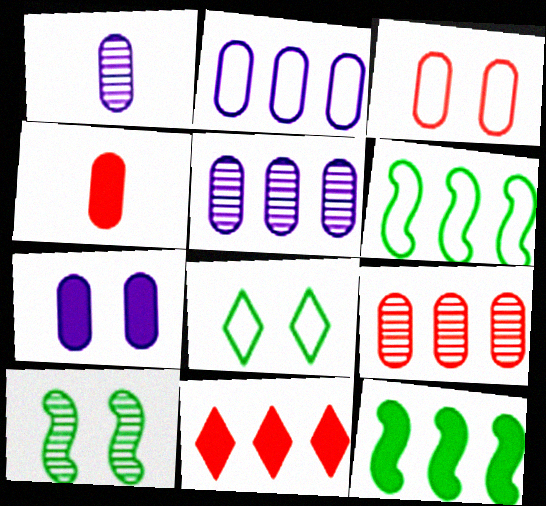[[1, 2, 7], 
[3, 4, 9], 
[5, 6, 11]]